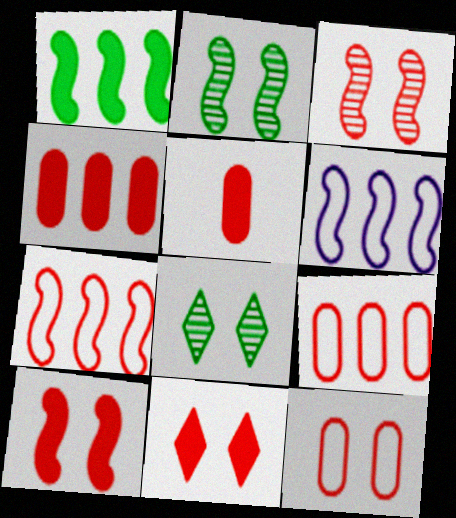[[3, 11, 12], 
[5, 6, 8]]